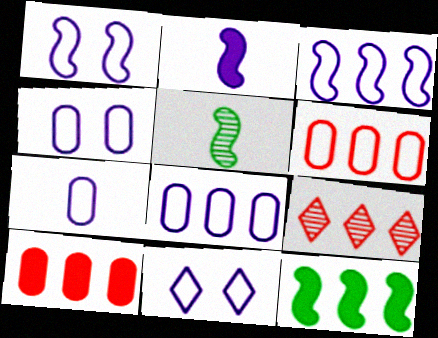[[1, 4, 11], 
[3, 7, 11], 
[4, 7, 8], 
[5, 10, 11], 
[8, 9, 12]]